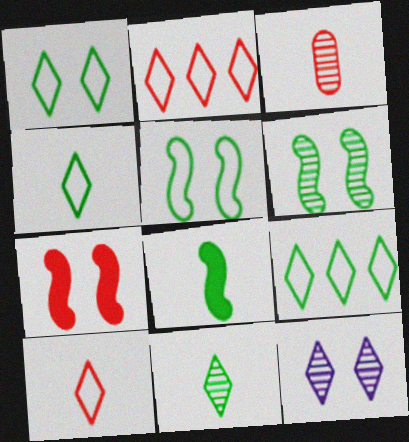[[1, 4, 9], 
[2, 3, 7]]